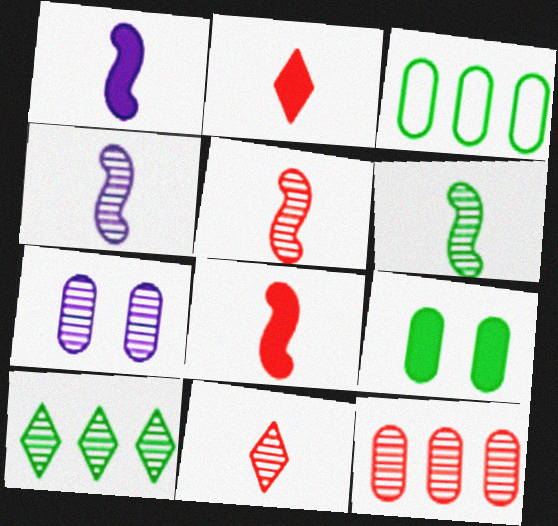[[4, 5, 6], 
[5, 7, 10]]